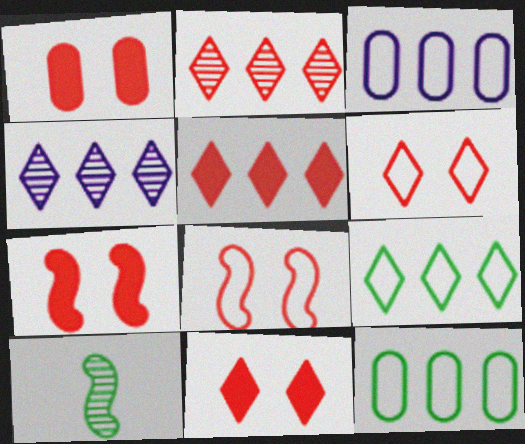[[1, 7, 11], 
[3, 10, 11], 
[4, 5, 9]]